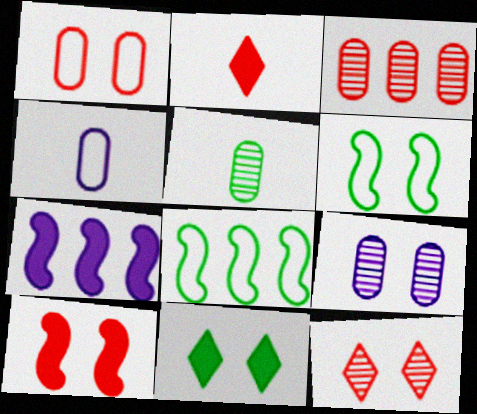[[1, 10, 12], 
[2, 8, 9], 
[3, 5, 9], 
[5, 8, 11]]